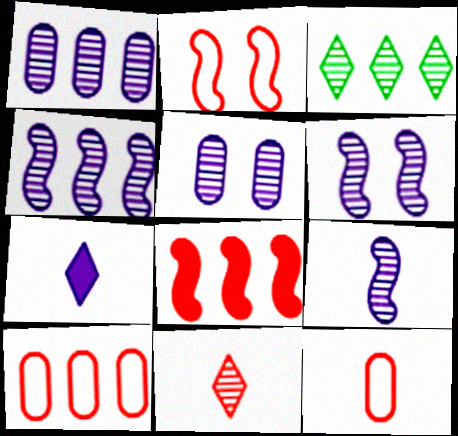[[4, 6, 9]]